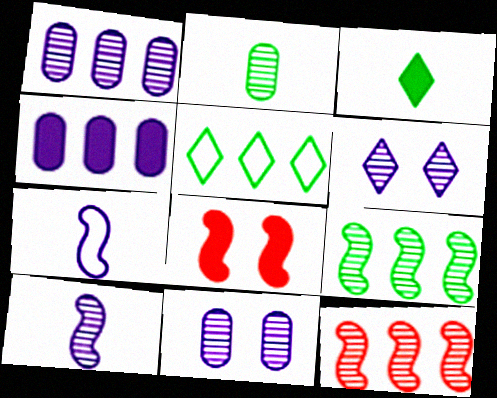[[1, 6, 10], 
[2, 6, 12], 
[3, 4, 8], 
[4, 5, 12], 
[4, 6, 7], 
[7, 8, 9]]